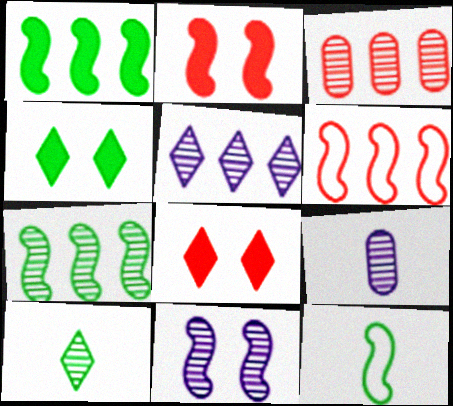[[3, 5, 7], 
[3, 10, 11], 
[4, 6, 9], 
[5, 9, 11]]